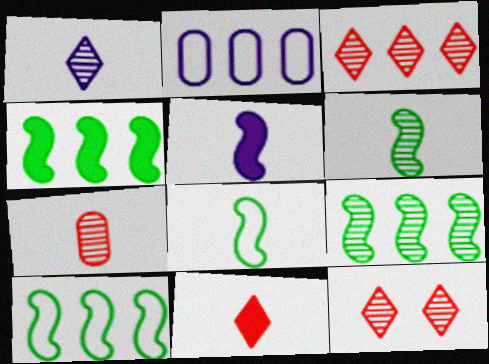[[1, 6, 7], 
[2, 3, 4], 
[4, 9, 10]]